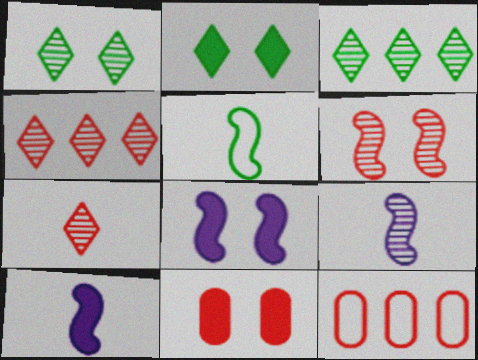[[1, 10, 12], 
[2, 8, 11], 
[2, 9, 12]]